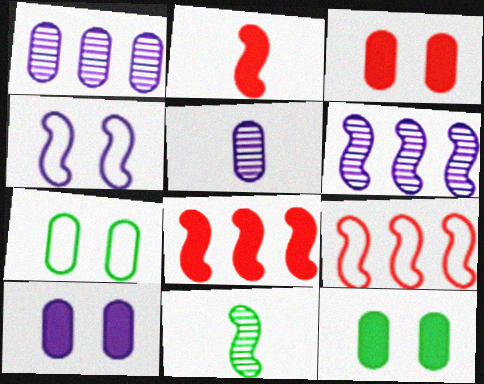[[3, 10, 12], 
[4, 8, 11]]